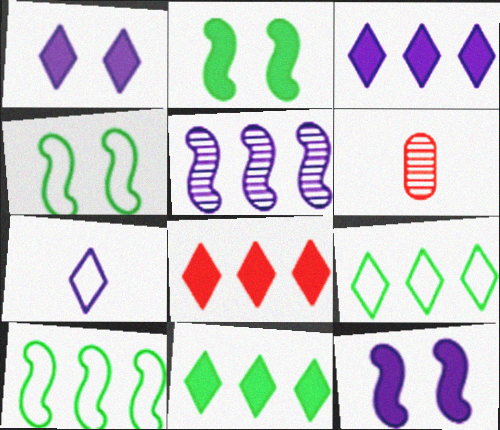[[1, 6, 10], 
[3, 4, 6], 
[3, 8, 11], 
[6, 9, 12]]